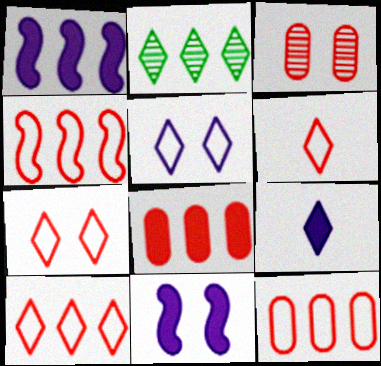[[1, 2, 12], 
[2, 7, 9], 
[4, 10, 12], 
[6, 7, 10]]